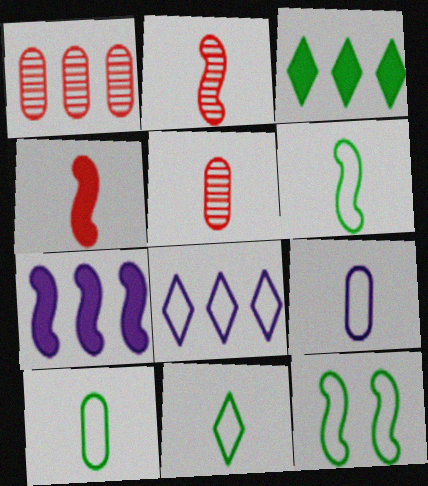[[2, 7, 12], 
[6, 10, 11]]